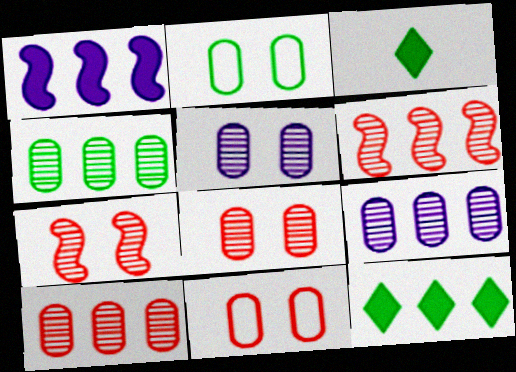[[4, 9, 10]]